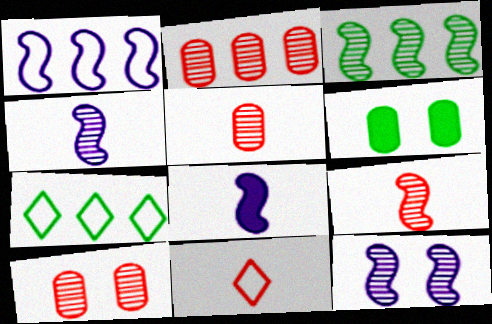[[1, 8, 12], 
[2, 5, 10], 
[3, 9, 12], 
[7, 8, 10]]